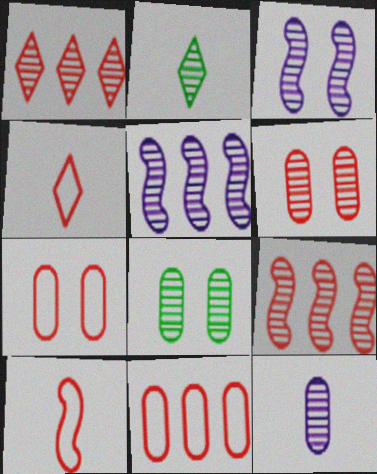[[2, 5, 6]]